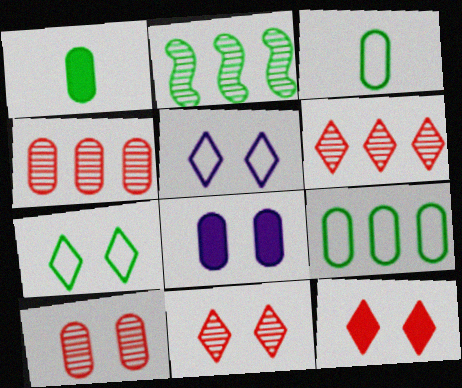[[1, 2, 7], 
[3, 4, 8]]